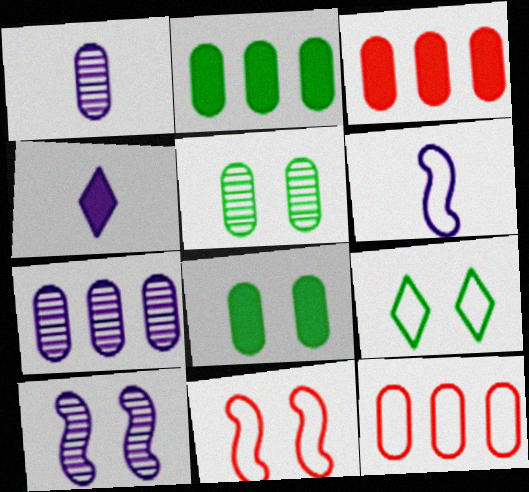[[1, 4, 6], 
[1, 8, 12], 
[2, 7, 12], 
[6, 9, 12]]